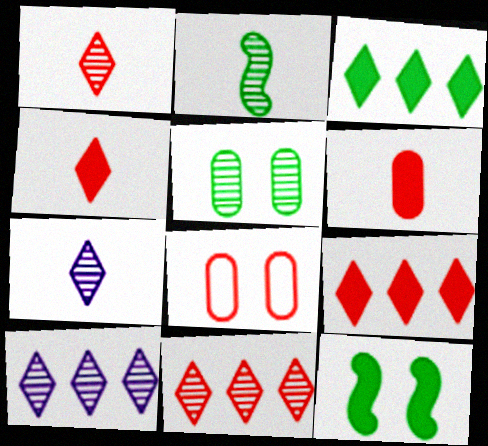[]